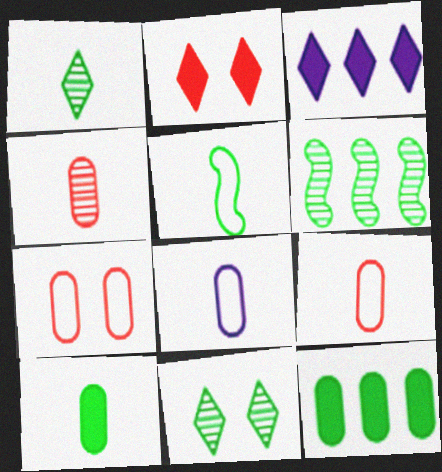[[1, 5, 10], 
[2, 6, 8], 
[4, 8, 10], 
[5, 11, 12]]